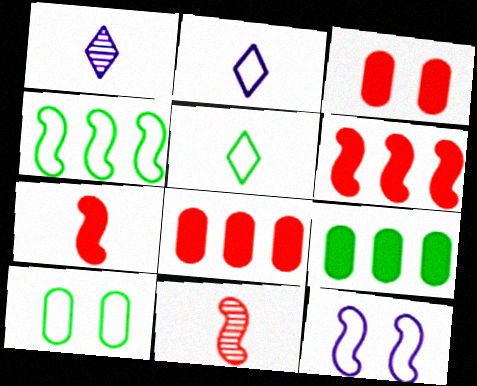[[1, 3, 4], 
[1, 6, 10], 
[4, 5, 10]]